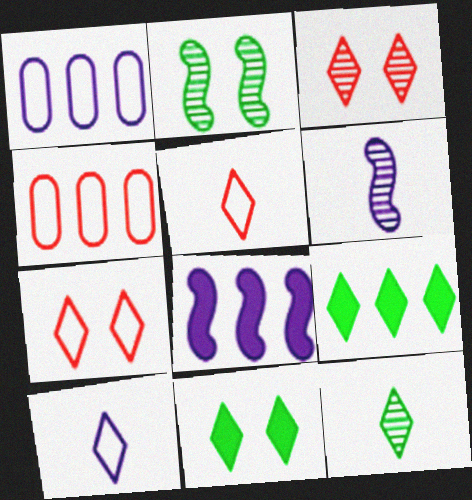[[3, 9, 10], 
[4, 6, 11]]